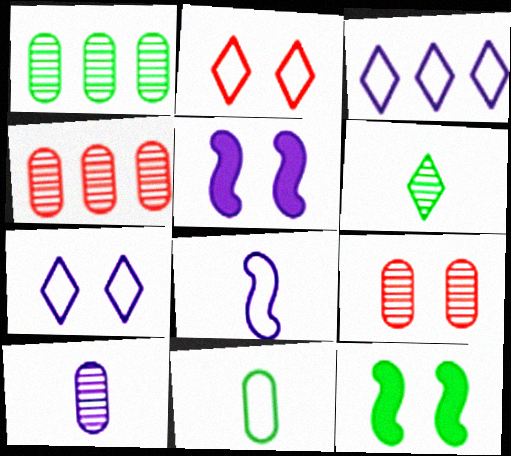[[1, 9, 10], 
[3, 5, 10], 
[7, 9, 12]]